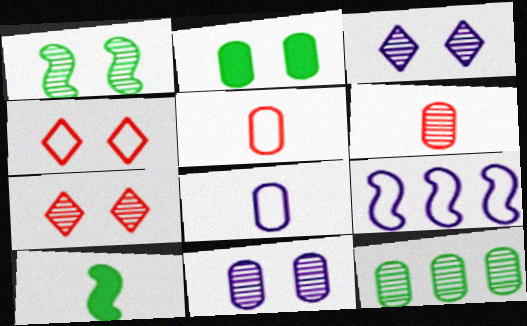[[1, 7, 11], 
[6, 11, 12]]